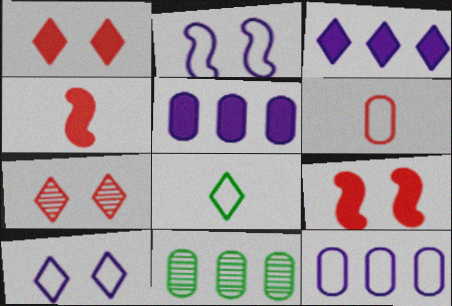[[3, 7, 8], 
[4, 10, 11]]